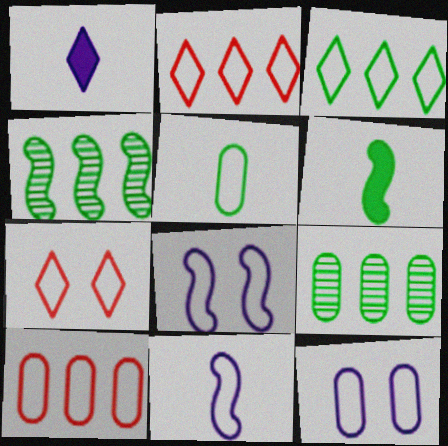[[2, 5, 8], 
[5, 10, 12]]